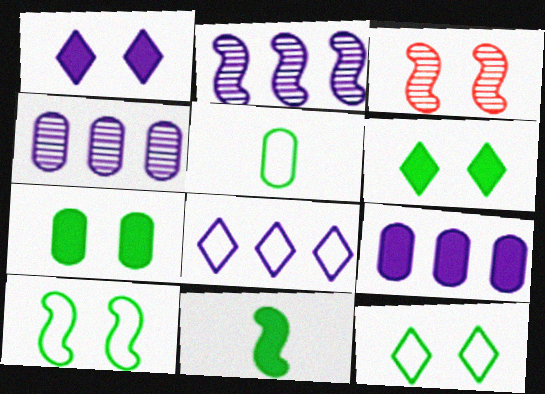[[2, 8, 9]]